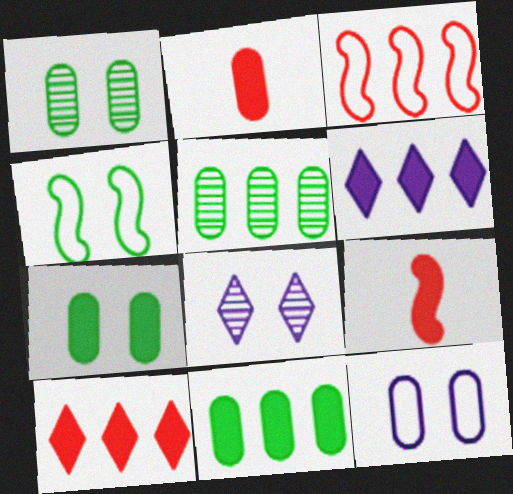[[2, 5, 12], 
[3, 5, 6], 
[6, 7, 9]]